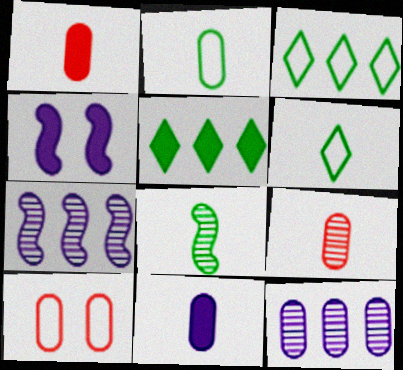[[1, 4, 5], 
[2, 9, 11], 
[3, 4, 9]]